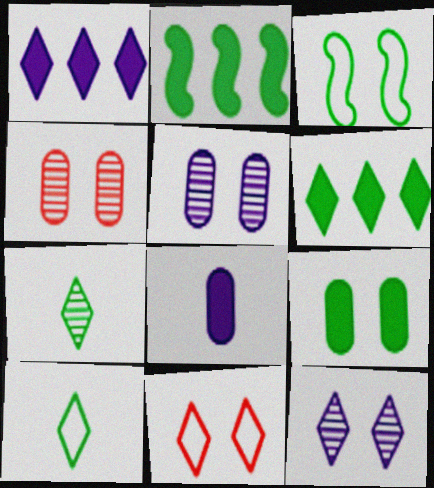[[1, 7, 11]]